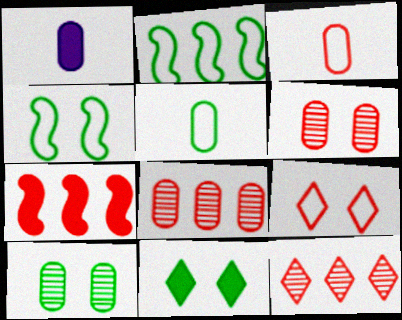[[1, 4, 12], 
[1, 7, 11], 
[4, 10, 11]]